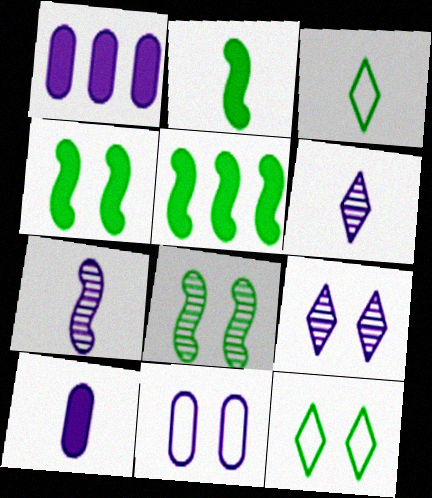[[2, 4, 5]]